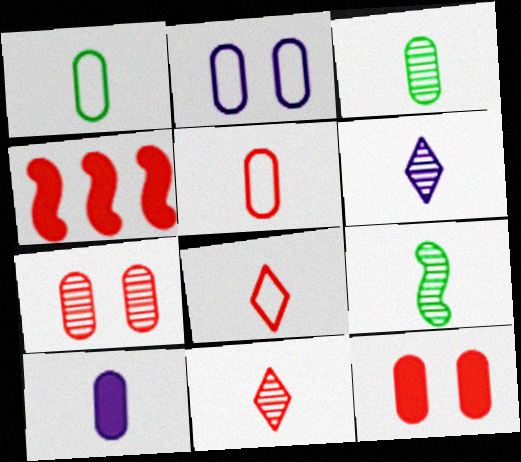[[3, 5, 10], 
[4, 7, 8], 
[8, 9, 10]]